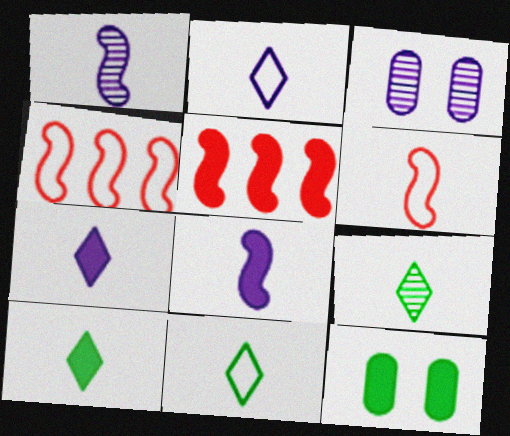[[3, 4, 10], 
[3, 5, 11], 
[5, 7, 12], 
[9, 10, 11]]